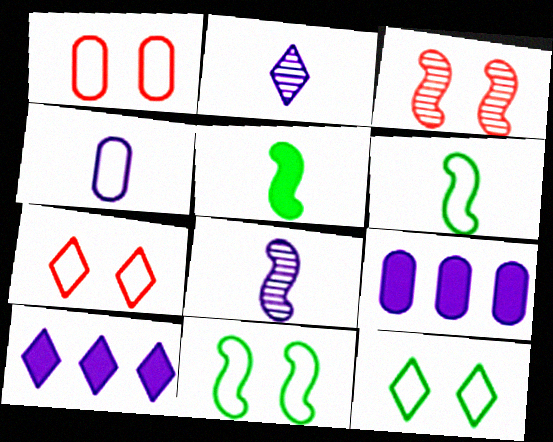[]